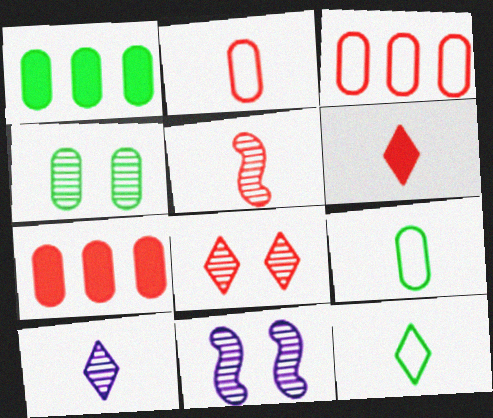[[1, 4, 9], 
[2, 5, 6], 
[4, 8, 11], 
[6, 10, 12], 
[7, 11, 12]]